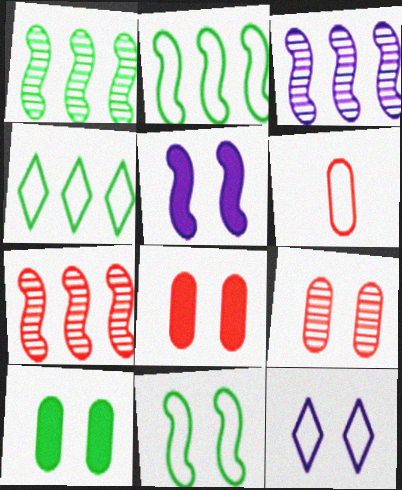[[1, 3, 7], 
[2, 6, 12]]